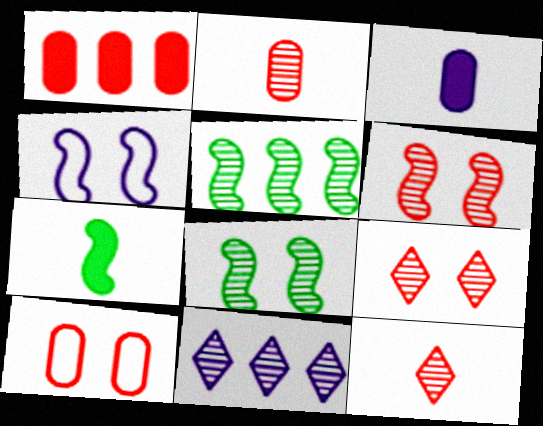[[1, 2, 10], 
[2, 8, 11], 
[3, 4, 11], 
[7, 10, 11]]